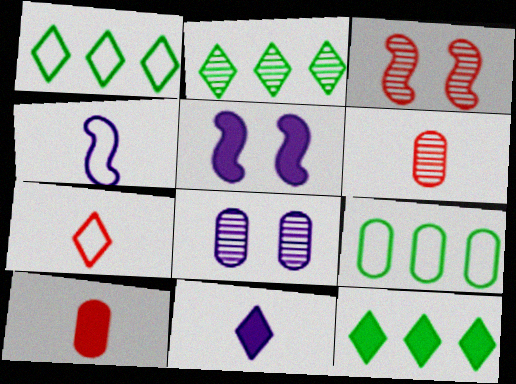[[1, 2, 12], 
[1, 5, 6], 
[3, 9, 11], 
[5, 10, 12], 
[8, 9, 10]]